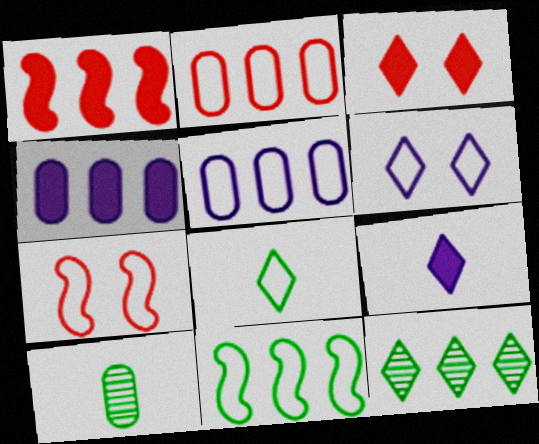[[1, 5, 12], 
[1, 6, 10], 
[5, 7, 8]]